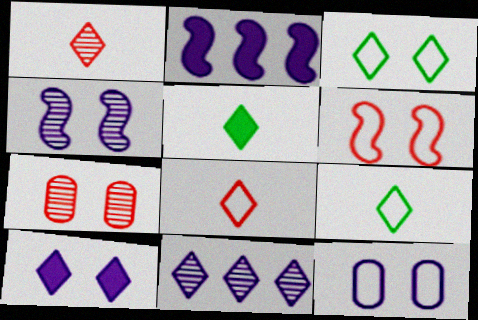[[2, 7, 9], 
[3, 6, 12], 
[4, 10, 12]]